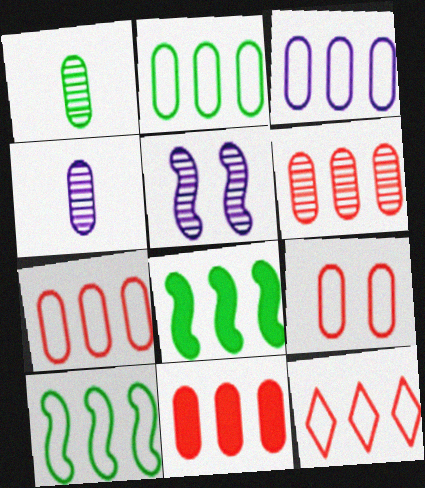[[2, 3, 7], 
[3, 10, 12], 
[6, 7, 11]]